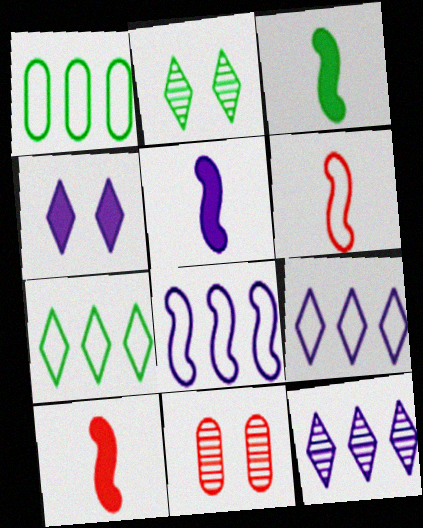[[1, 2, 3], 
[3, 5, 10], 
[3, 9, 11], 
[5, 7, 11]]